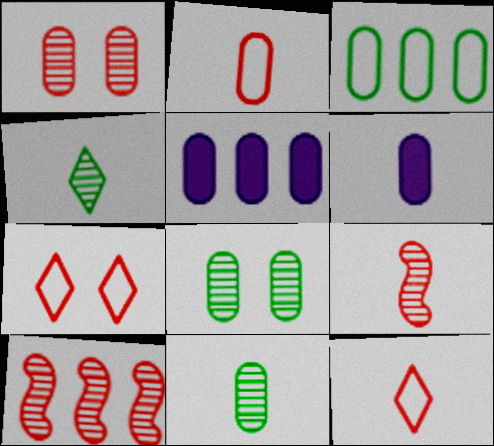[[1, 3, 6], 
[2, 5, 8], 
[2, 6, 11]]